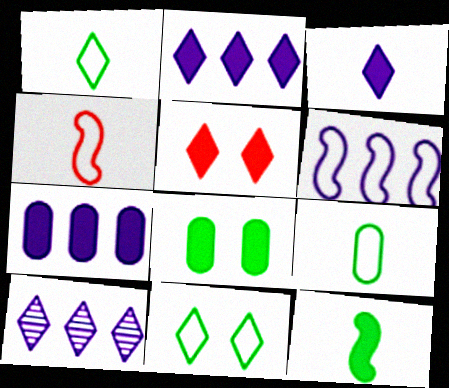[[1, 5, 10], 
[4, 8, 10], 
[5, 7, 12], 
[6, 7, 10]]